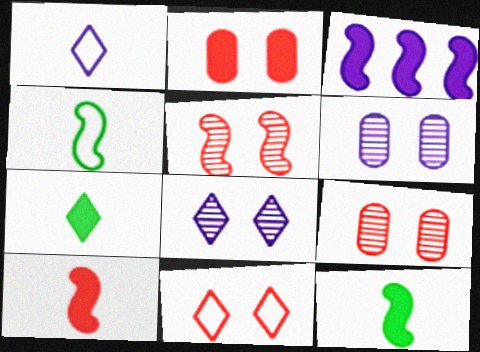[[1, 3, 6], 
[2, 3, 7], 
[2, 5, 11], 
[3, 4, 5]]